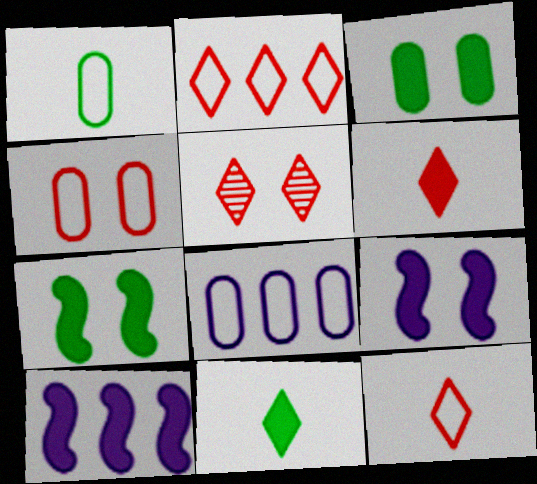[[1, 4, 8], 
[1, 5, 10], 
[2, 5, 6], 
[3, 6, 10]]